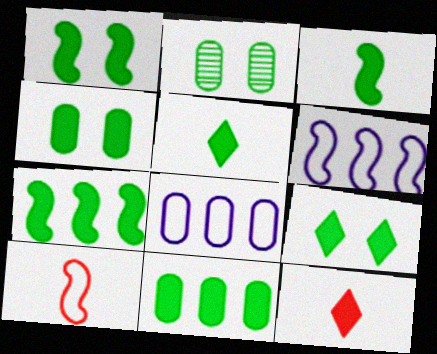[[1, 3, 7], 
[1, 4, 9], 
[1, 5, 11], 
[2, 6, 12], 
[3, 9, 11], 
[4, 5, 7]]